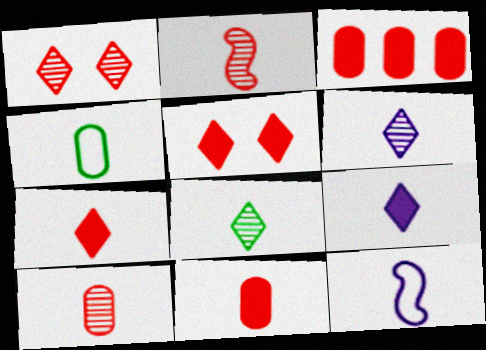[[2, 4, 9], 
[8, 11, 12]]